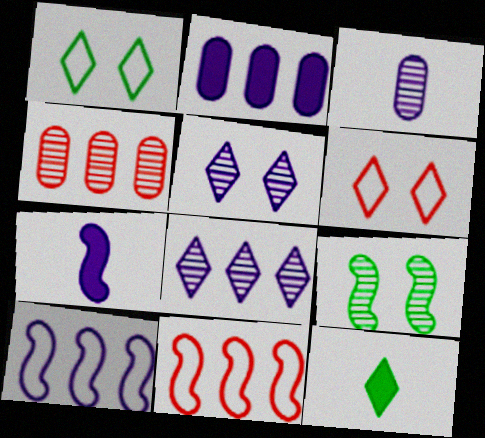[[1, 4, 7], 
[2, 8, 10], 
[6, 8, 12], 
[7, 9, 11]]